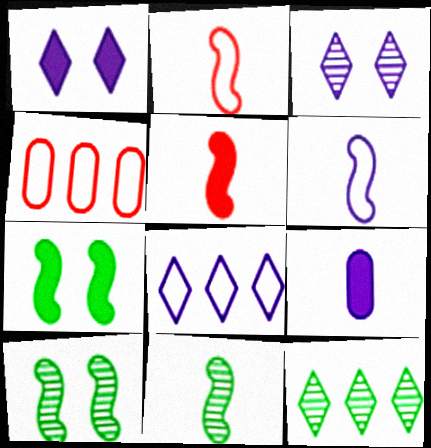[[1, 4, 11], 
[5, 6, 11]]